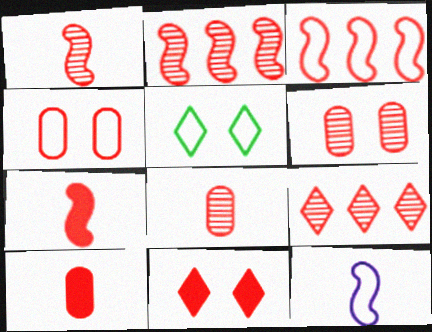[[1, 6, 9], 
[3, 8, 11], 
[4, 7, 9]]